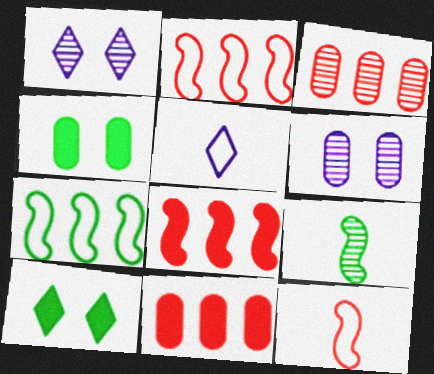[[1, 3, 9]]